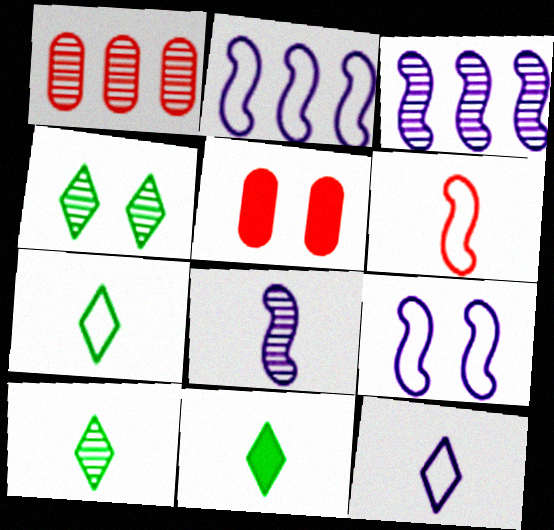[[1, 4, 8], 
[1, 9, 11], 
[2, 5, 10], 
[3, 5, 7], 
[4, 5, 9], 
[7, 10, 11]]